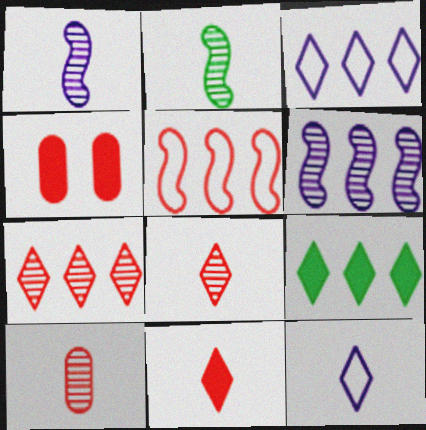[[2, 3, 4], 
[3, 7, 9], 
[4, 5, 8]]